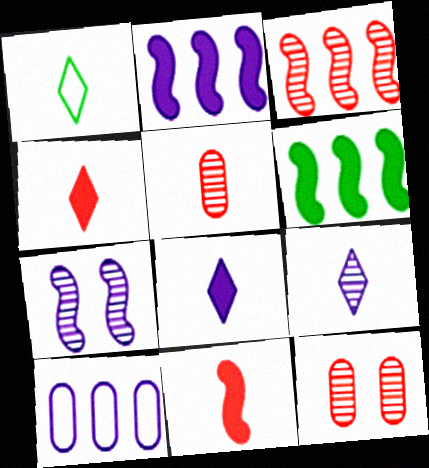[[1, 2, 12], 
[1, 4, 9], 
[7, 8, 10]]